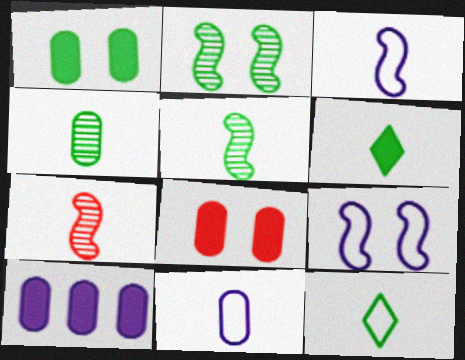[[6, 7, 11]]